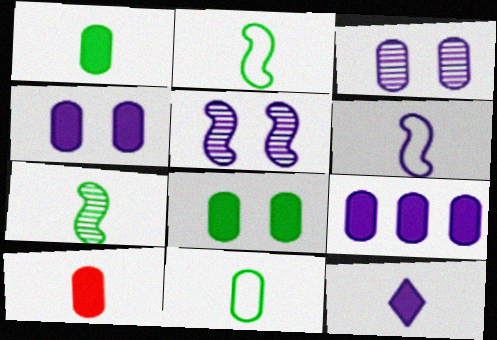[[8, 9, 10]]